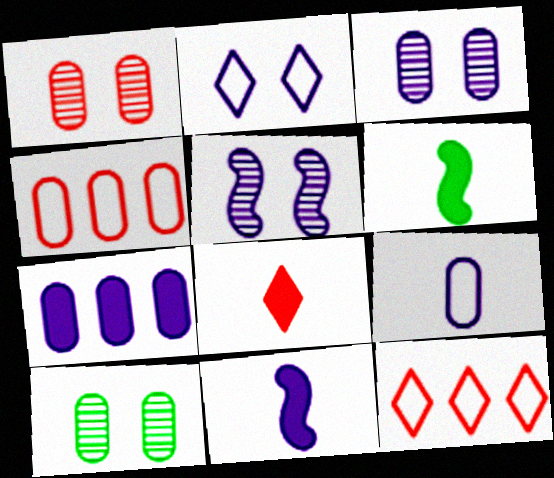[[1, 3, 10], 
[3, 6, 12], 
[3, 7, 9], 
[10, 11, 12]]